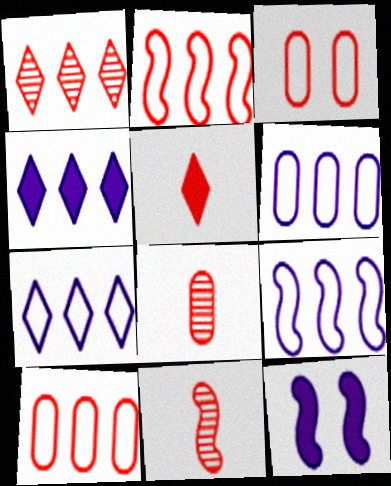[[6, 7, 9]]